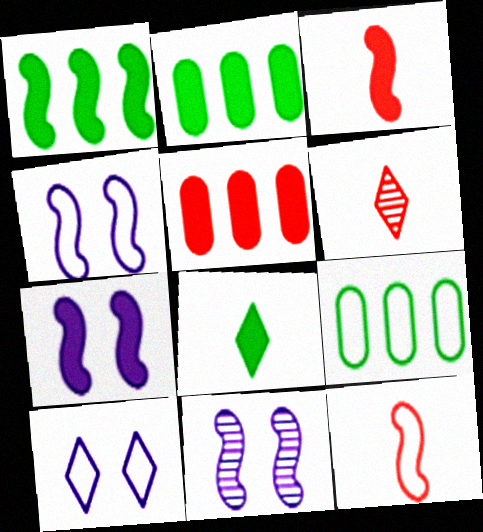[[1, 3, 7], 
[1, 11, 12], 
[2, 4, 6], 
[4, 7, 11], 
[5, 7, 8], 
[6, 7, 9], 
[9, 10, 12]]